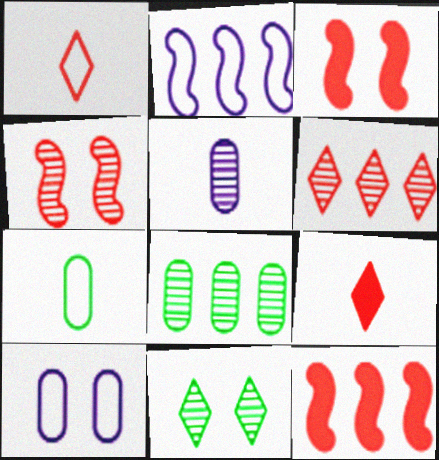[[3, 10, 11]]